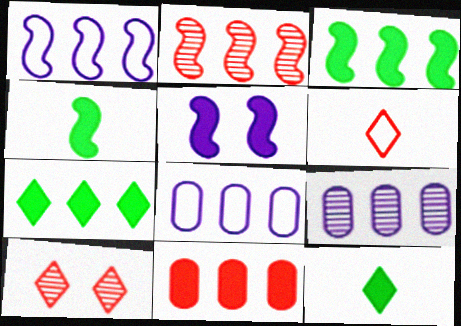[[1, 2, 3], 
[2, 7, 8], 
[4, 8, 10], 
[5, 11, 12]]